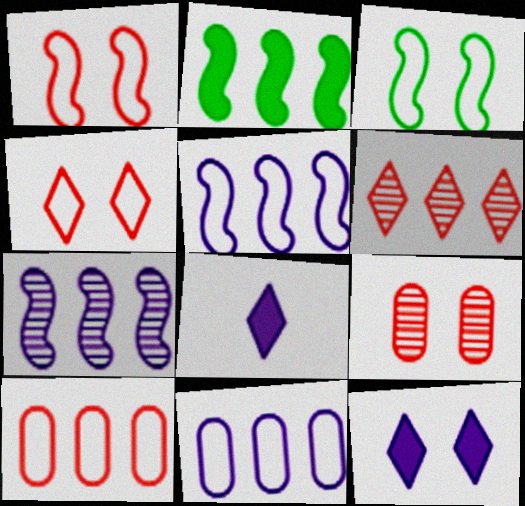[[2, 6, 11], 
[3, 9, 12]]